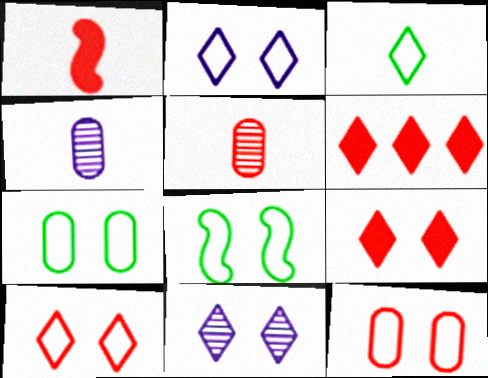[[1, 3, 4], 
[2, 8, 12], 
[3, 6, 11], 
[4, 6, 8]]